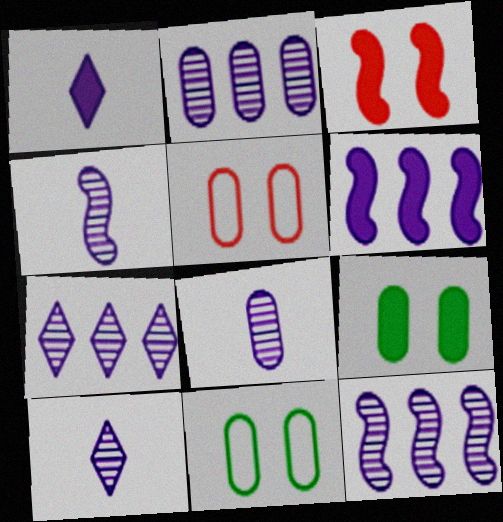[[2, 7, 12], 
[4, 8, 10]]